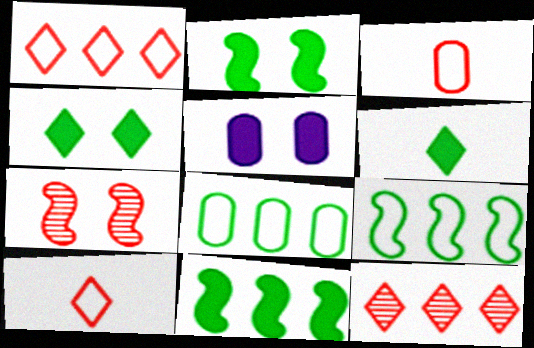[]